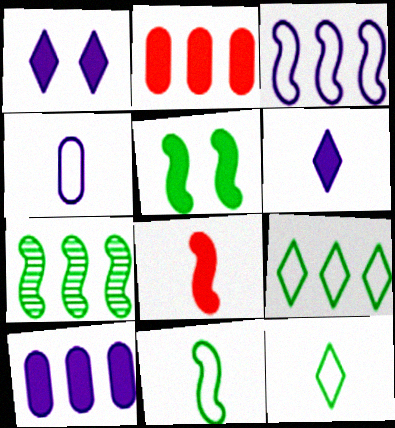[[2, 5, 6], 
[5, 7, 11]]